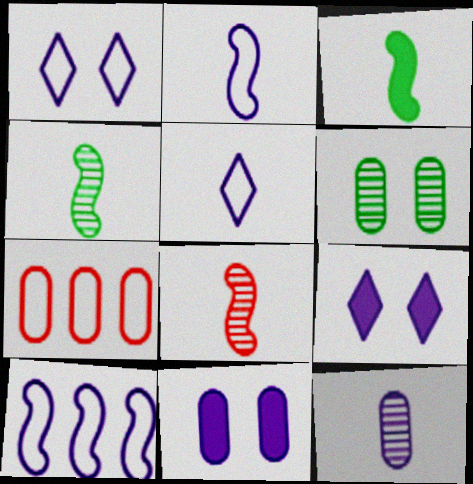[[2, 3, 8], 
[4, 7, 9], 
[9, 10, 12]]